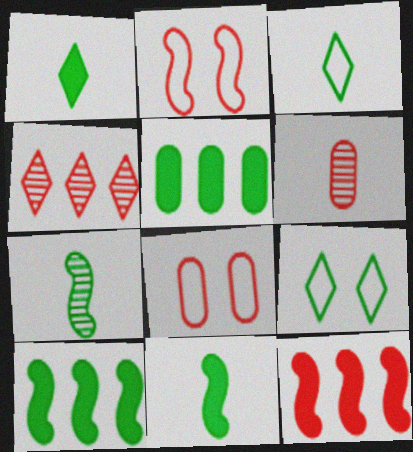[[5, 7, 9]]